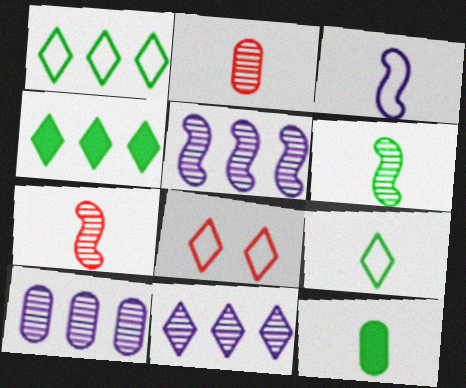[[5, 8, 12], 
[5, 10, 11], 
[6, 9, 12]]